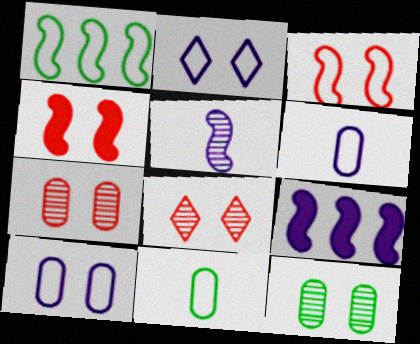[[1, 4, 5], 
[2, 4, 12], 
[8, 9, 11]]